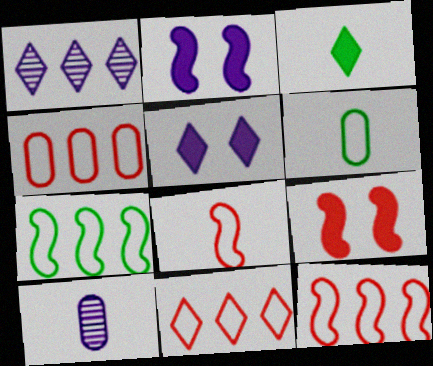[[1, 6, 9], 
[3, 8, 10], 
[4, 11, 12]]